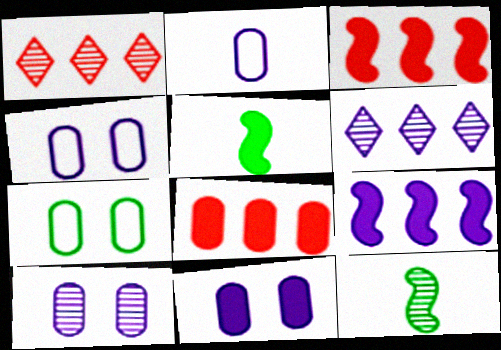[[1, 4, 5], 
[1, 10, 12], 
[4, 10, 11]]